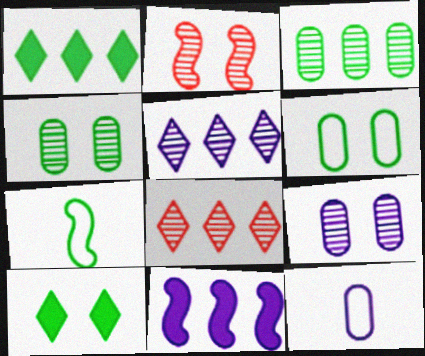[[1, 2, 12], 
[1, 4, 7], 
[2, 7, 11], 
[3, 7, 10]]